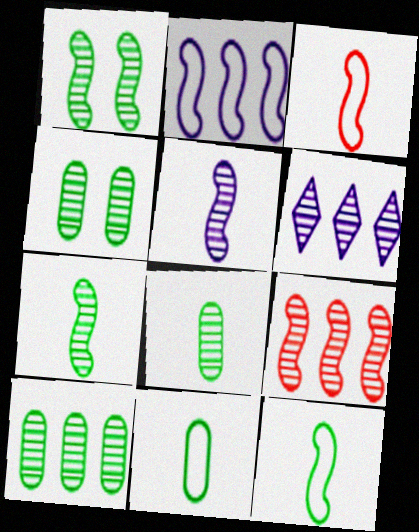[[1, 5, 9], 
[4, 8, 10], 
[6, 9, 10]]